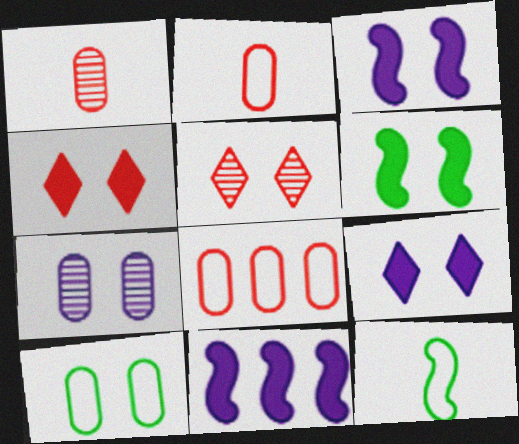[[3, 5, 10]]